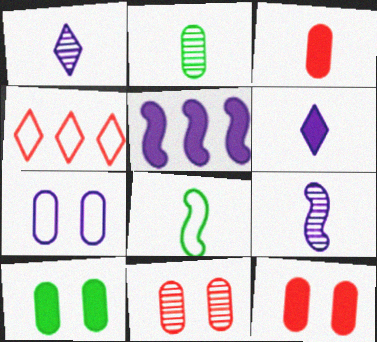[[1, 3, 8], 
[1, 5, 7], 
[4, 7, 8], 
[4, 9, 10], 
[7, 10, 11]]